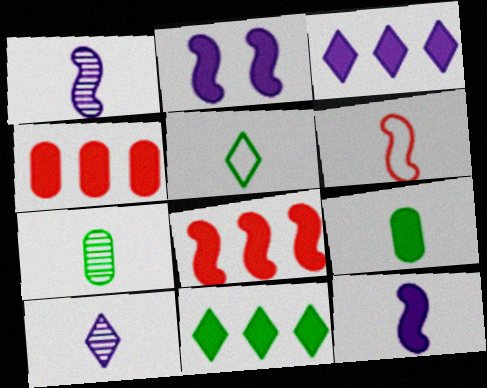[[6, 9, 10]]